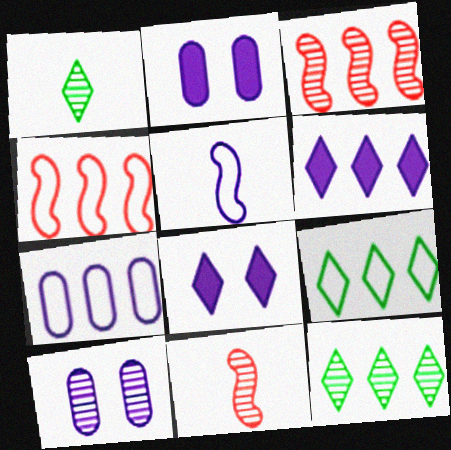[[1, 2, 4], 
[1, 3, 10], 
[2, 9, 11], 
[4, 7, 9], 
[5, 6, 10], 
[10, 11, 12]]